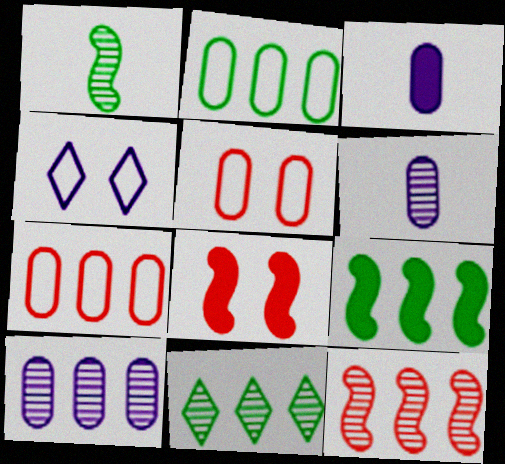[[2, 9, 11], 
[10, 11, 12]]